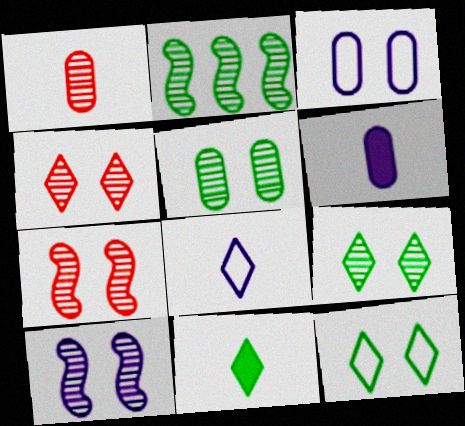[[4, 5, 10]]